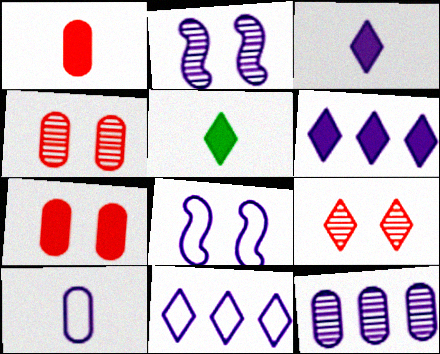[[2, 6, 10], 
[3, 8, 12], 
[5, 9, 11], 
[8, 10, 11]]